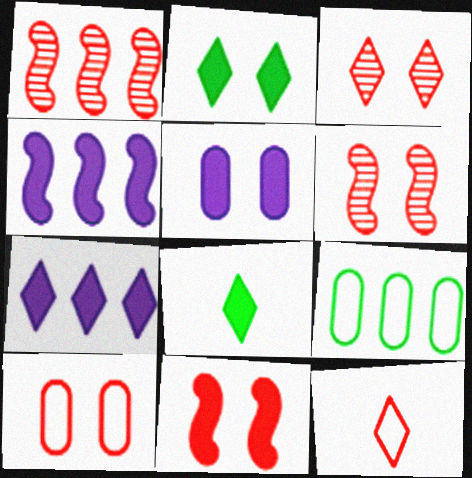[[1, 7, 9], 
[2, 5, 11], 
[3, 10, 11]]